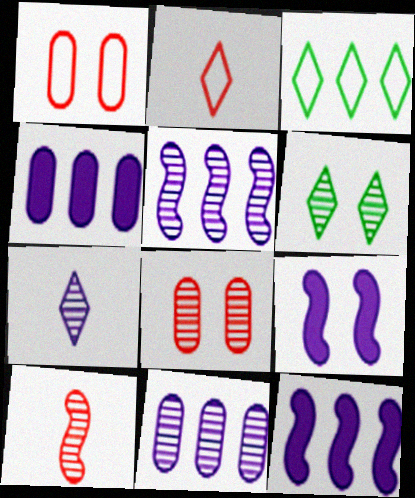[[1, 6, 9], 
[6, 10, 11]]